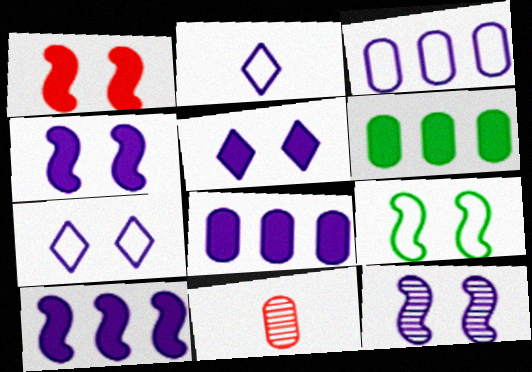[[1, 9, 12], 
[2, 8, 12]]